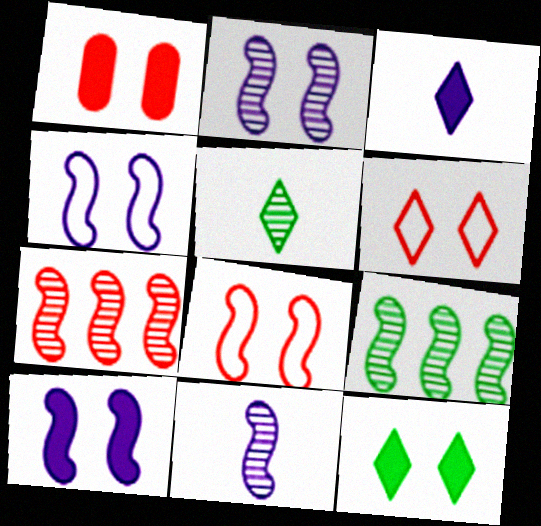[[1, 10, 12], 
[2, 4, 10]]